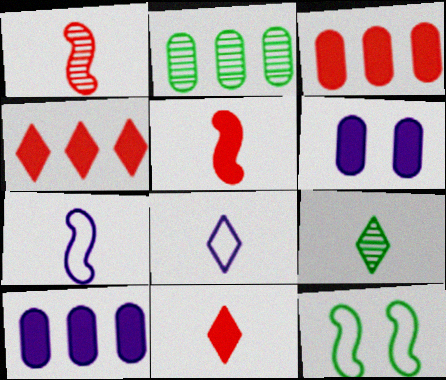[[8, 9, 11]]